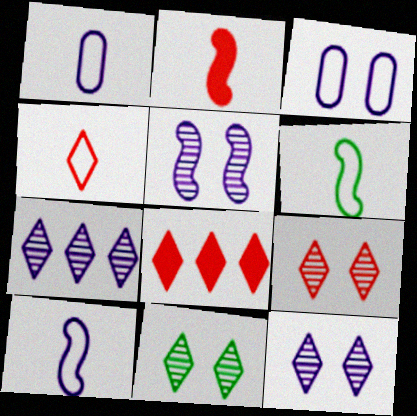[[1, 4, 6], 
[4, 8, 9], 
[9, 11, 12]]